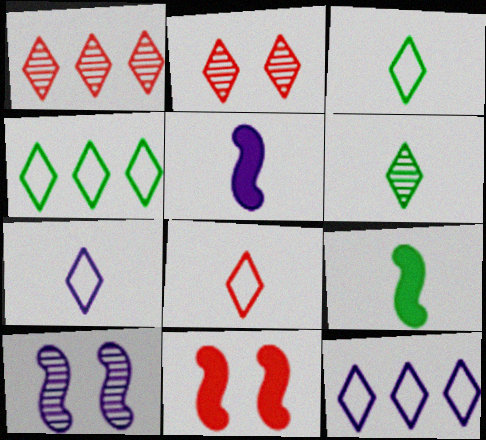[[3, 7, 8]]